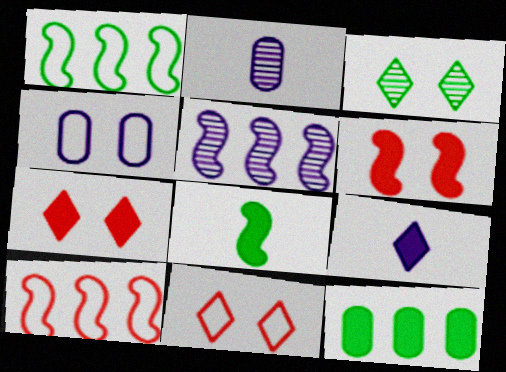[[1, 2, 7], 
[3, 4, 6], 
[4, 5, 9], 
[6, 9, 12]]